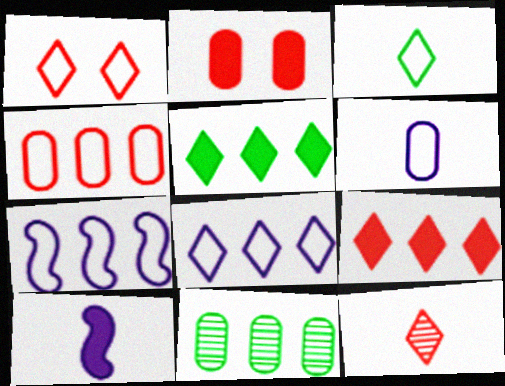[[1, 3, 8], 
[1, 9, 12], 
[1, 10, 11], 
[2, 5, 10], 
[2, 6, 11], 
[7, 9, 11]]